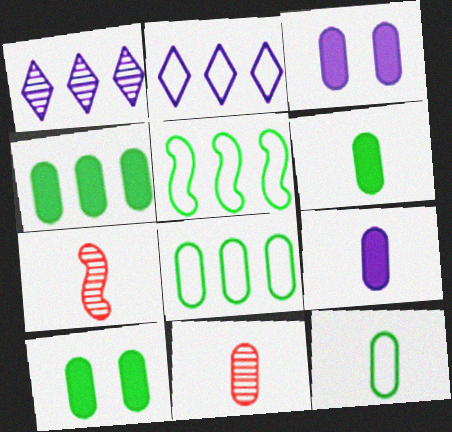[[2, 7, 10], 
[3, 8, 11], 
[4, 6, 10], 
[9, 11, 12]]